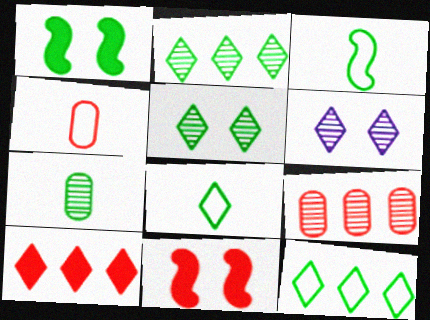[[1, 7, 12], 
[6, 8, 10]]